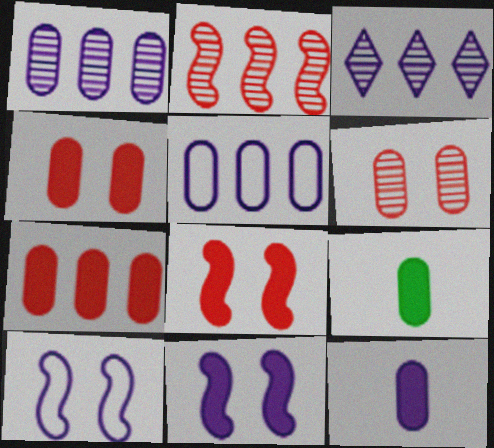[[3, 10, 12], 
[5, 6, 9]]